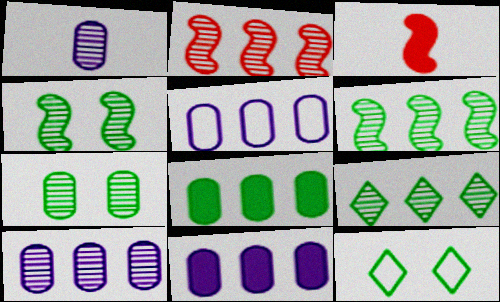[[2, 9, 10], 
[3, 10, 12], 
[5, 10, 11]]